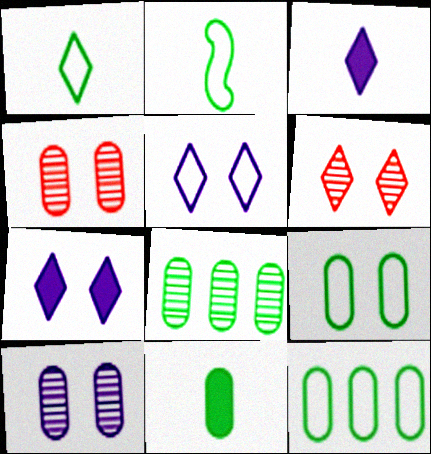[[8, 9, 11]]